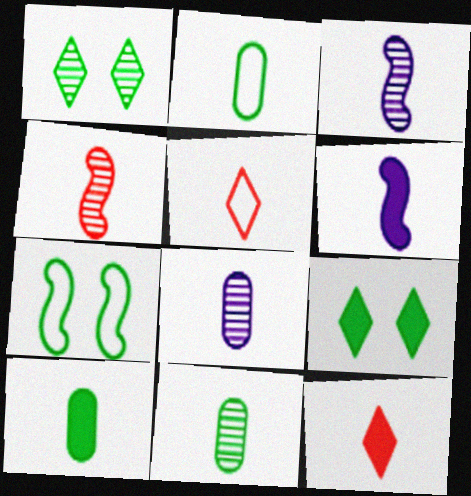[[2, 3, 12], 
[2, 10, 11], 
[3, 5, 10], 
[5, 6, 11], 
[6, 10, 12]]